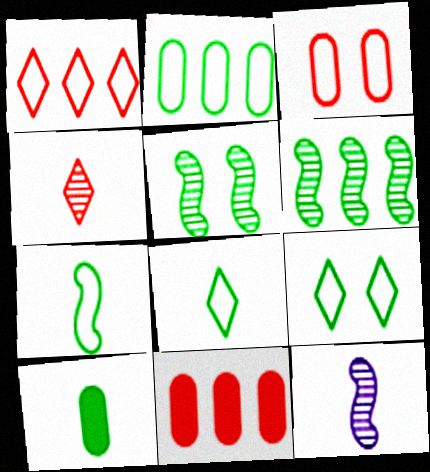[[2, 7, 9], 
[6, 9, 10], 
[9, 11, 12]]